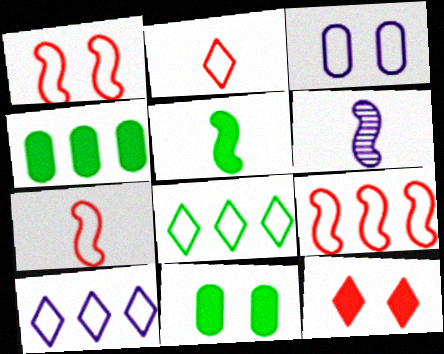[[1, 7, 9], 
[3, 7, 8], 
[5, 6, 7]]